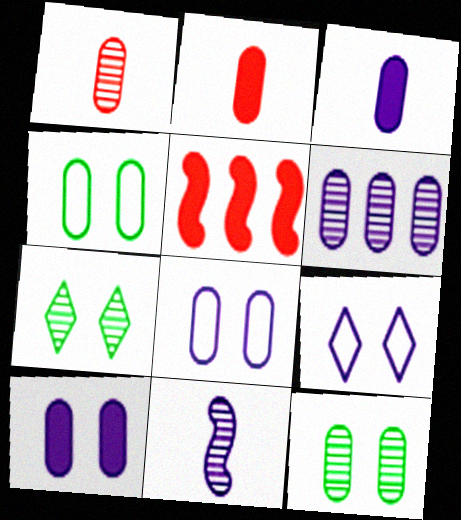[[1, 6, 12], 
[2, 4, 6], 
[3, 6, 8]]